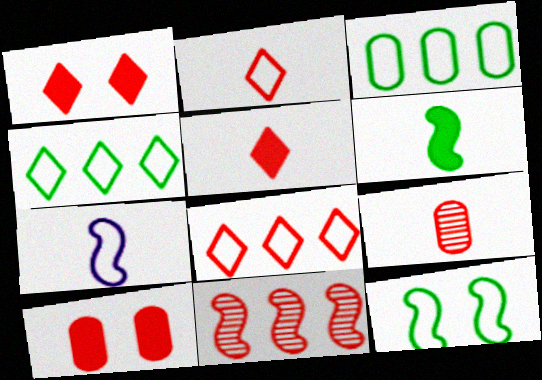[[2, 10, 11]]